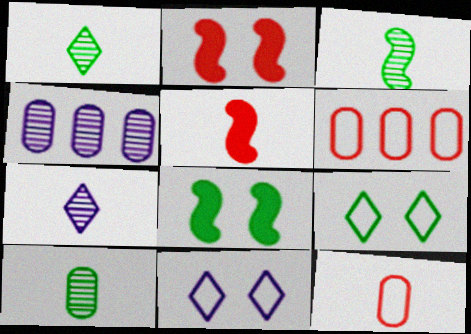[[1, 3, 10], 
[4, 5, 9], 
[6, 7, 8]]